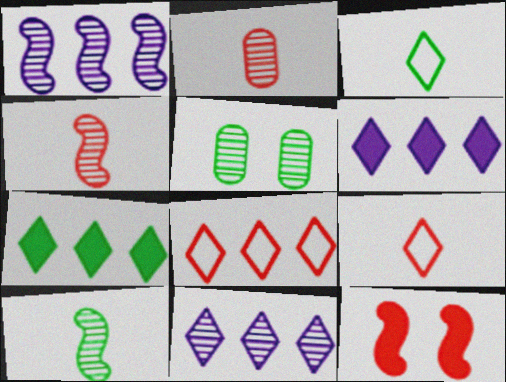[[2, 8, 12], 
[4, 5, 11], 
[7, 8, 11]]